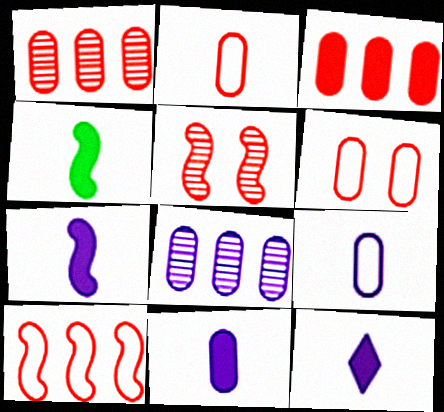[[7, 11, 12]]